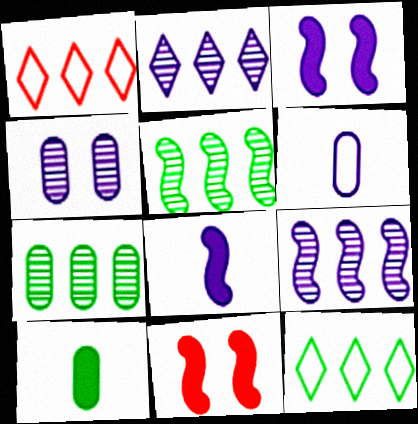[[2, 3, 6]]